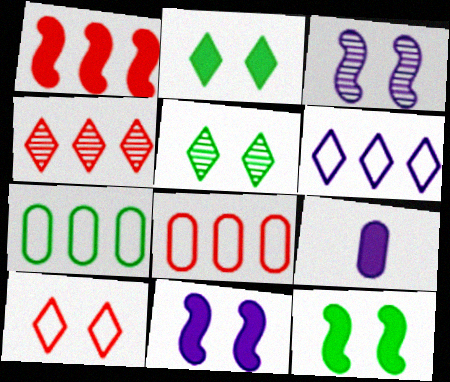[[1, 2, 9], 
[1, 4, 8], 
[3, 6, 9]]